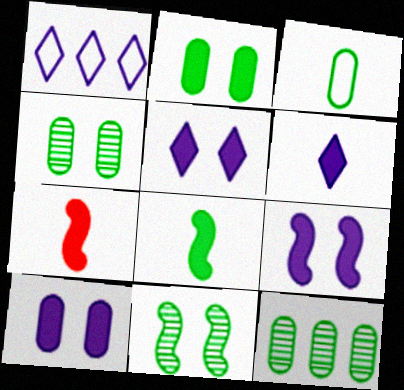[[1, 4, 7], 
[2, 3, 12], 
[5, 9, 10]]